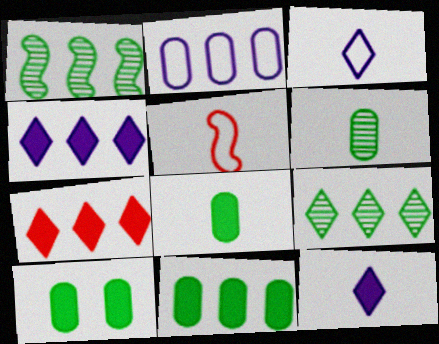[[1, 2, 7], 
[5, 6, 12], 
[8, 10, 11]]